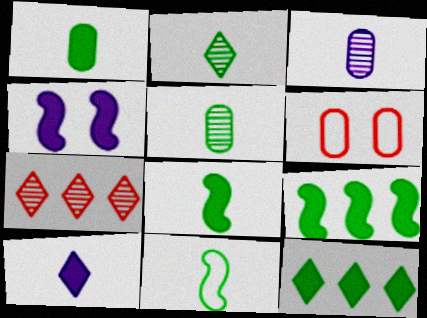[[1, 2, 11]]